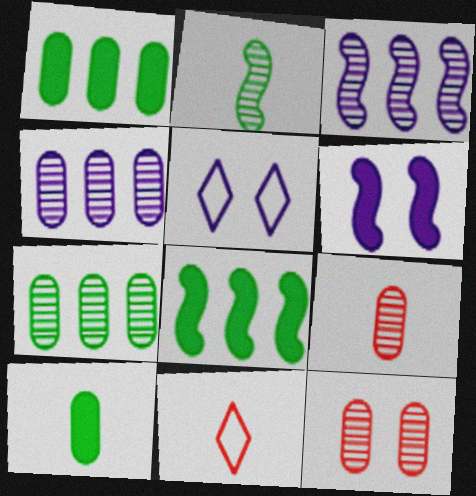[[5, 8, 9], 
[6, 7, 11]]